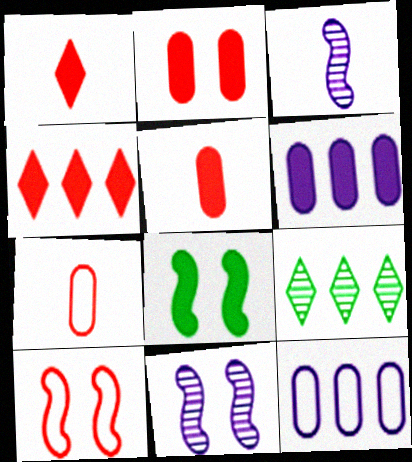[[1, 6, 8], 
[8, 10, 11]]